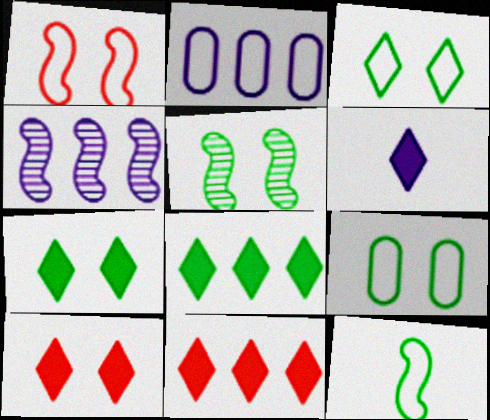[[5, 7, 9], 
[6, 7, 11], 
[6, 8, 10]]